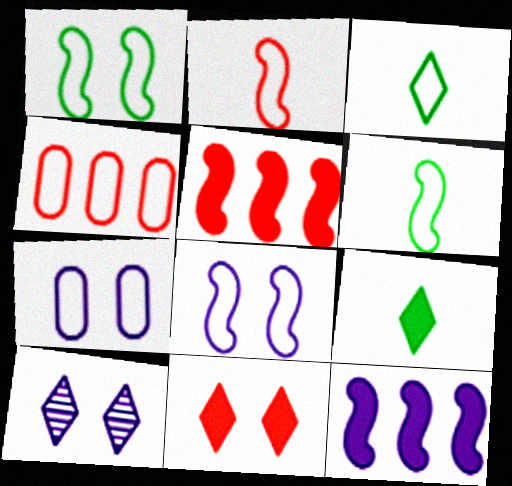[[3, 4, 8]]